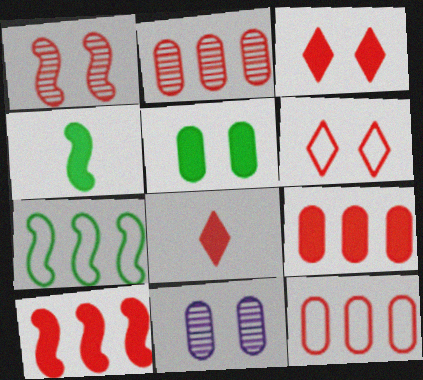[[1, 8, 12], 
[2, 9, 12], 
[7, 8, 11]]